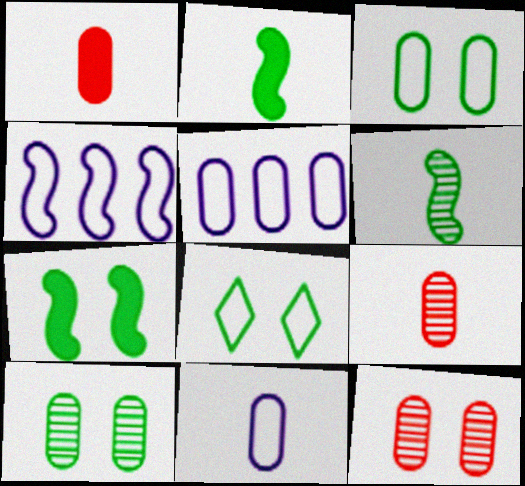[[1, 5, 10], 
[7, 8, 10]]